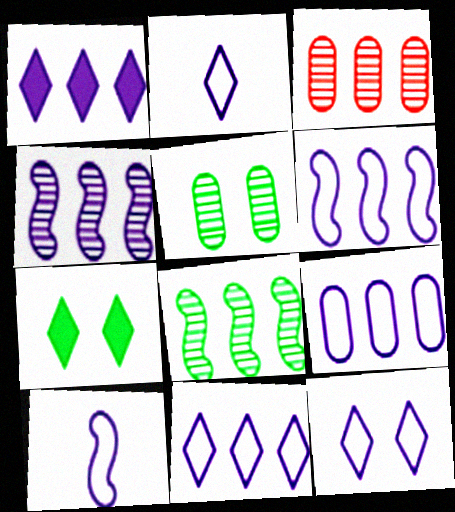[[1, 4, 9], 
[2, 11, 12], 
[3, 7, 10], 
[6, 9, 11], 
[9, 10, 12]]